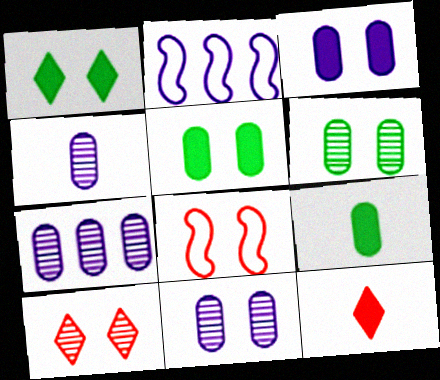[[1, 8, 11], 
[2, 6, 12], 
[2, 9, 10], 
[4, 7, 11]]